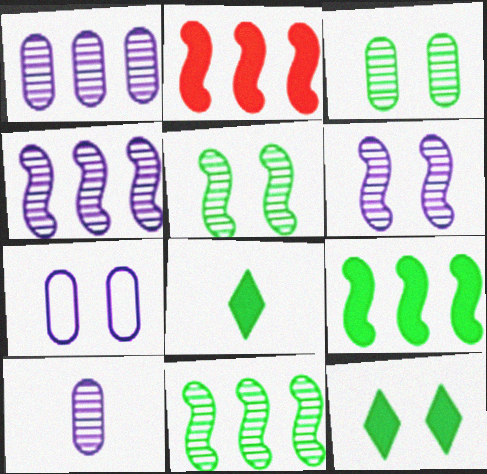[]